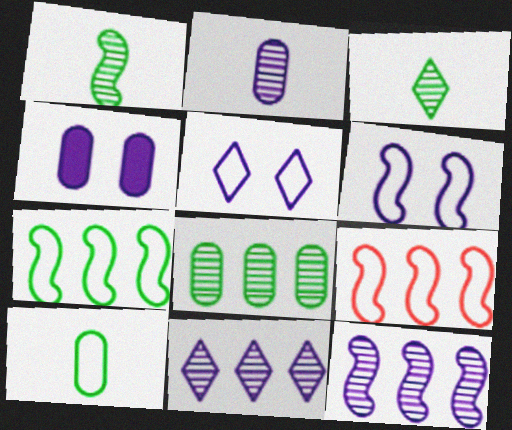[[3, 4, 9], 
[5, 9, 10]]